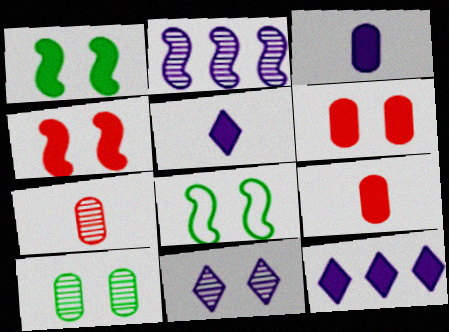[[1, 9, 12], 
[6, 8, 11], 
[7, 8, 12]]